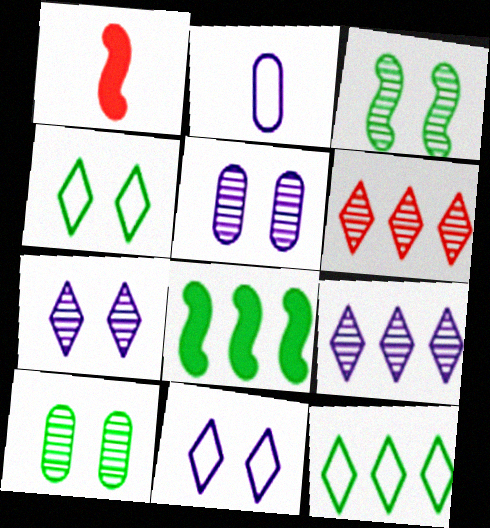[[1, 5, 12]]